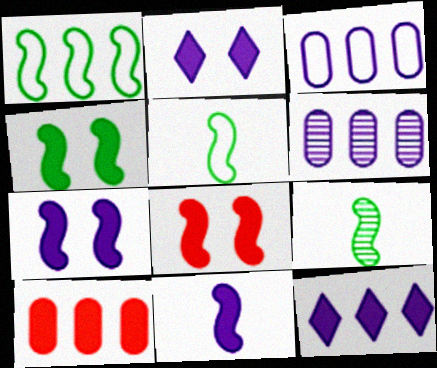[[1, 4, 9], 
[4, 7, 8]]